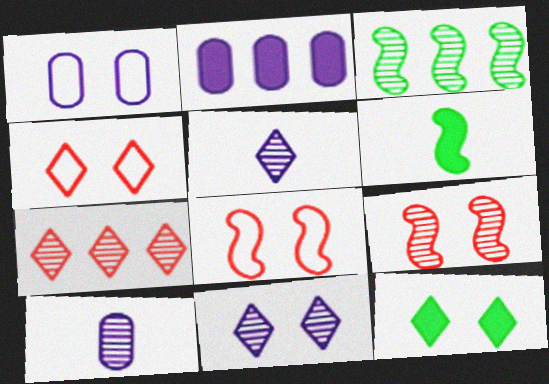[[1, 2, 10], 
[1, 6, 7], 
[1, 9, 12], 
[4, 11, 12]]